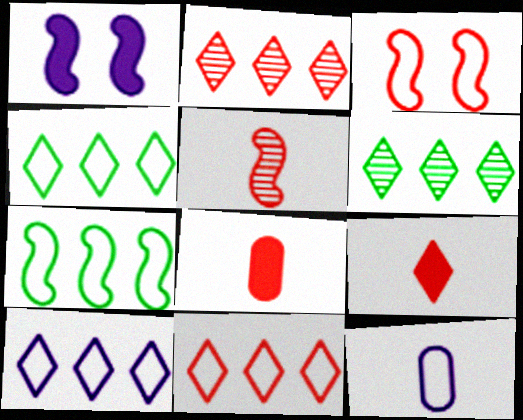[[1, 5, 7], 
[2, 3, 8], 
[3, 4, 12], 
[4, 10, 11]]